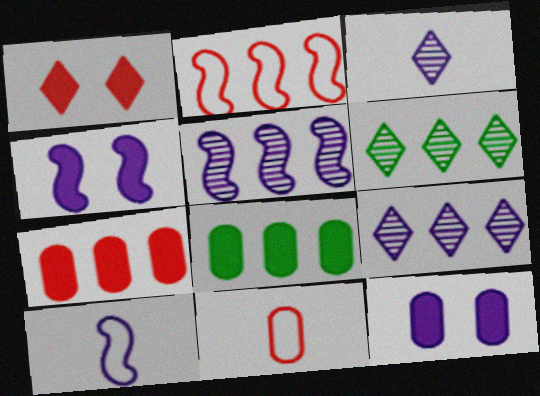[[2, 8, 9], 
[4, 5, 10], 
[4, 6, 11], 
[9, 10, 12]]